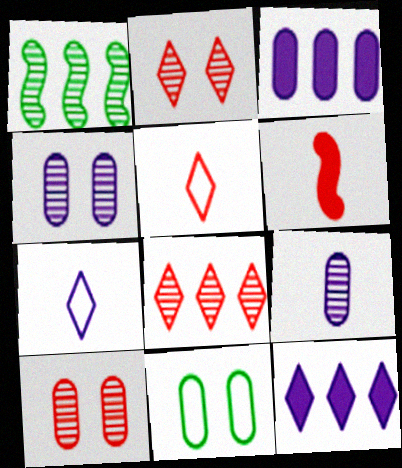[[1, 2, 9]]